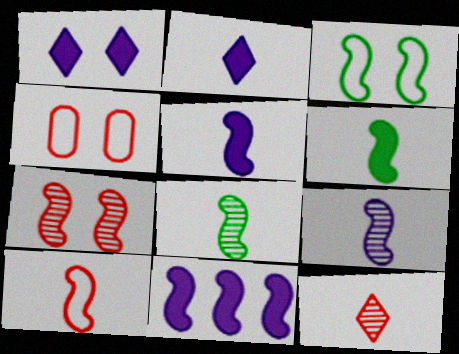[[5, 8, 10], 
[6, 9, 10]]